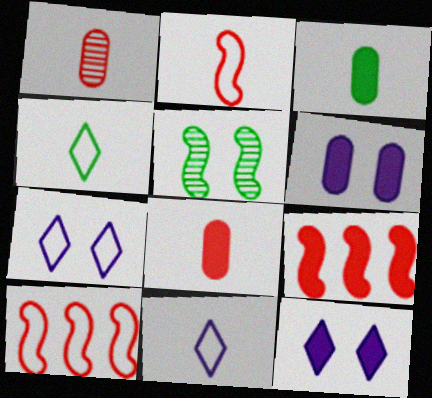[[3, 9, 12]]